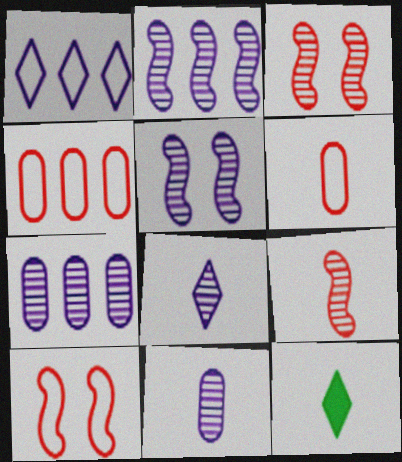[[4, 5, 12], 
[5, 7, 8], 
[7, 10, 12]]